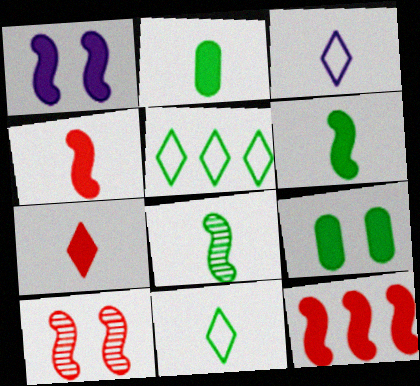[[1, 6, 12], 
[2, 8, 11], 
[5, 8, 9]]